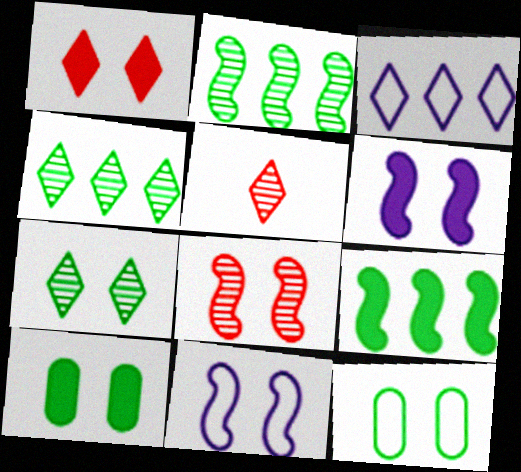[[1, 6, 10]]